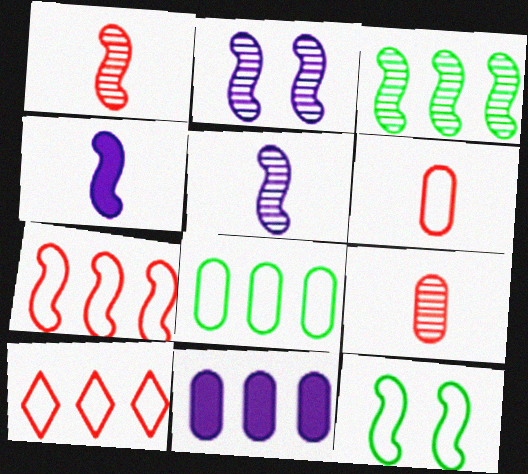[[1, 2, 3], 
[3, 10, 11]]